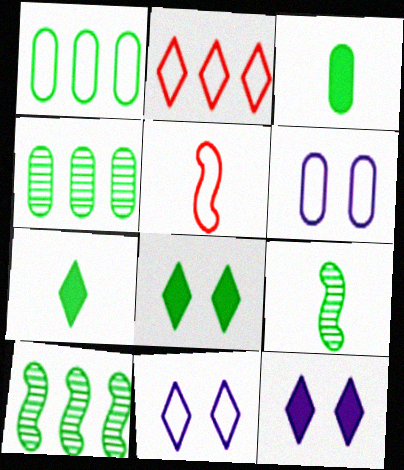[[1, 5, 11], 
[1, 8, 9], 
[4, 5, 12]]